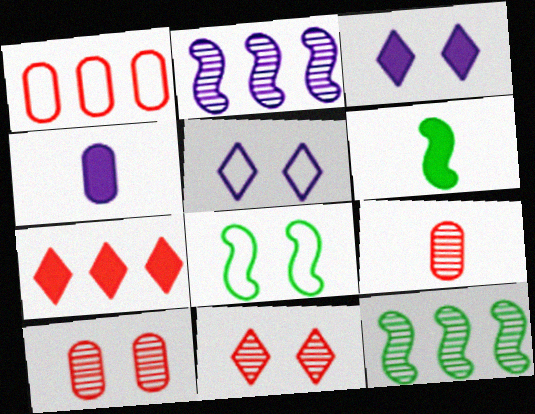[[2, 4, 5], 
[3, 8, 10], 
[6, 8, 12]]